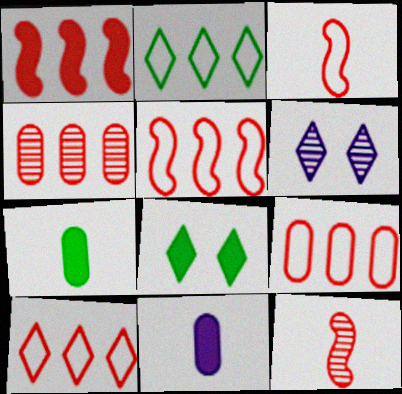[[1, 4, 10], 
[1, 8, 11], 
[5, 6, 7], 
[5, 9, 10]]